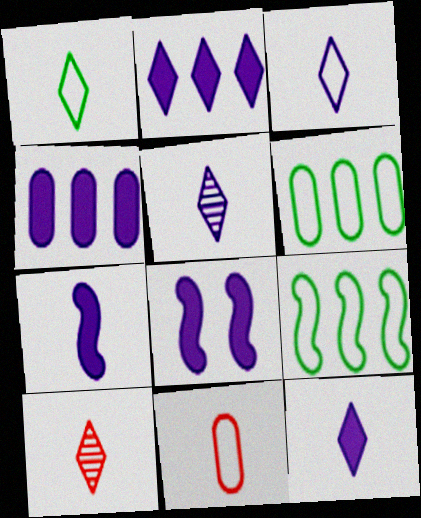[[1, 10, 12], 
[3, 5, 12], 
[4, 8, 12], 
[6, 8, 10]]